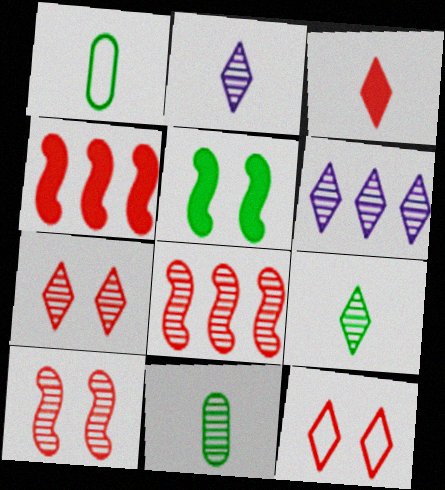[[6, 7, 9], 
[6, 10, 11]]